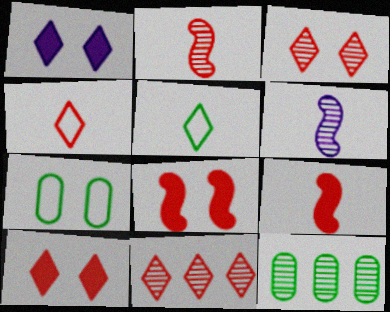[[1, 5, 11], 
[3, 6, 12], 
[4, 10, 11]]